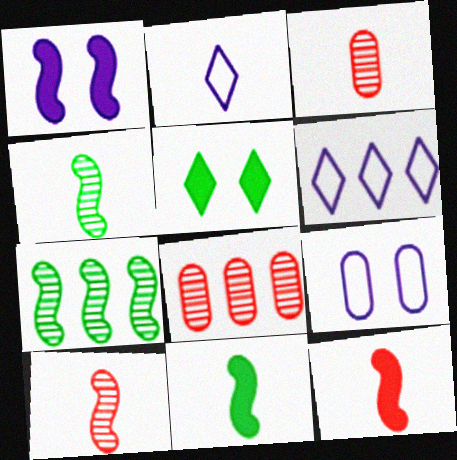[[2, 3, 11]]